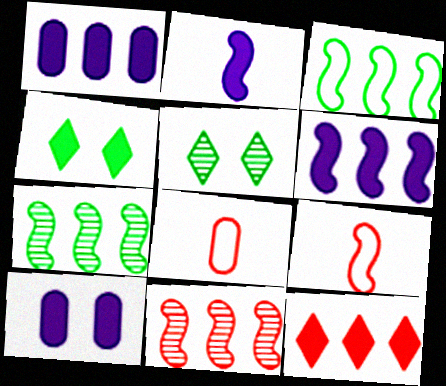[[1, 5, 9], 
[3, 6, 11], 
[5, 6, 8]]